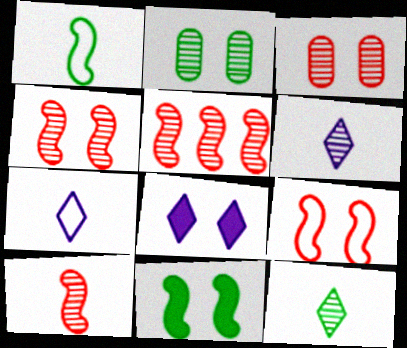[[2, 5, 6], 
[2, 8, 9], 
[4, 5, 10]]